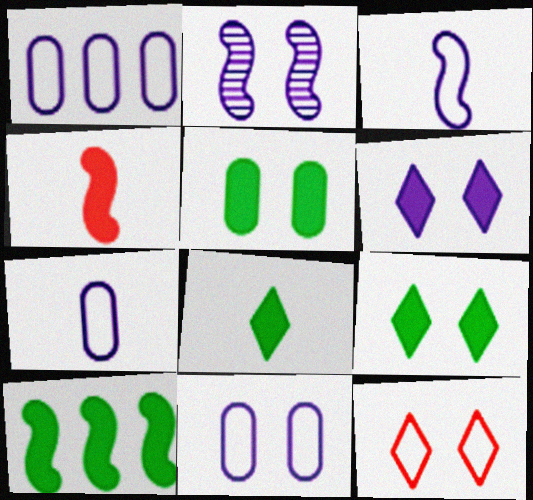[[1, 7, 11], 
[2, 5, 12], 
[2, 6, 11], 
[5, 8, 10]]